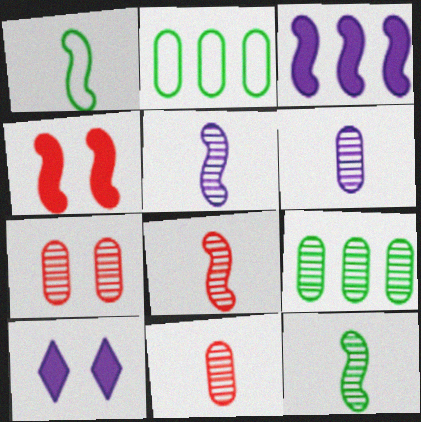[[2, 8, 10], 
[5, 8, 12], 
[6, 7, 9]]